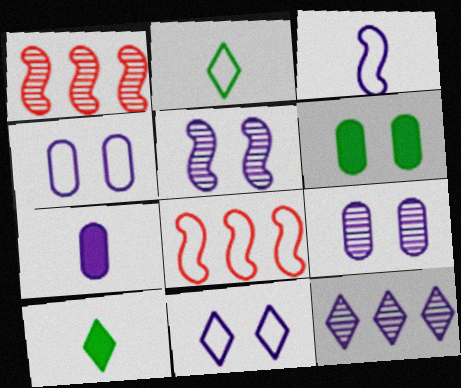[[1, 4, 10], 
[2, 4, 8], 
[8, 9, 10]]